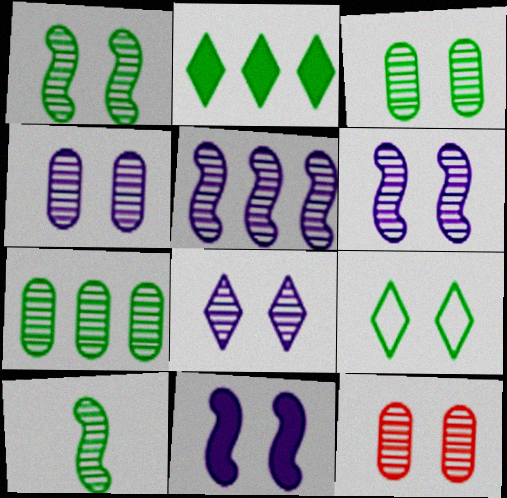[[1, 8, 12], 
[3, 4, 12], 
[4, 6, 8], 
[9, 11, 12]]